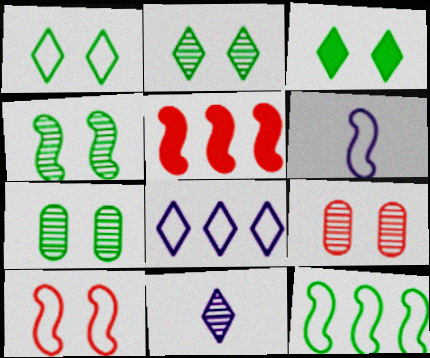[[1, 2, 3], 
[2, 4, 7], 
[4, 5, 6], 
[6, 10, 12]]